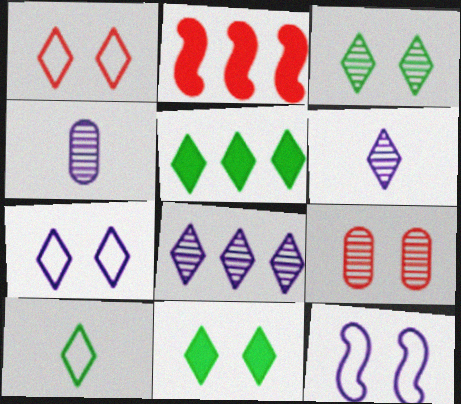[[1, 5, 6], 
[3, 5, 10], 
[9, 11, 12]]